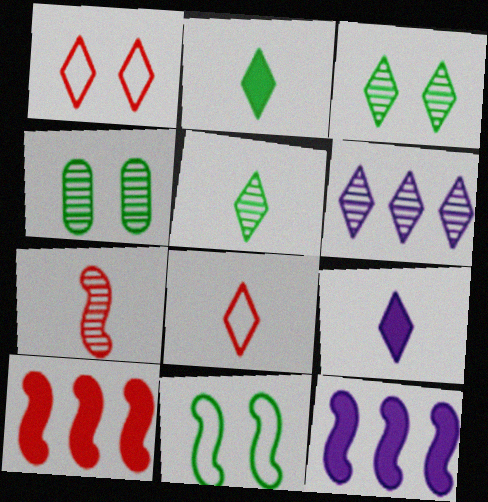[[1, 2, 6], 
[4, 6, 7], 
[4, 8, 12], 
[5, 8, 9], 
[7, 11, 12]]